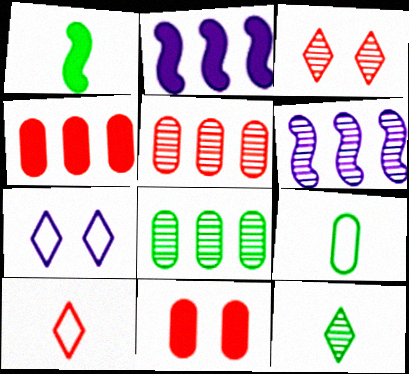[[1, 5, 7], 
[1, 9, 12], 
[2, 3, 9]]